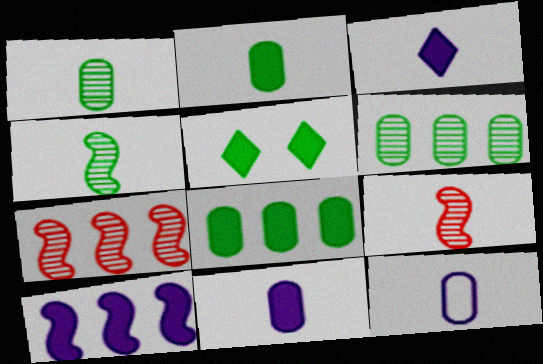[[5, 7, 12]]